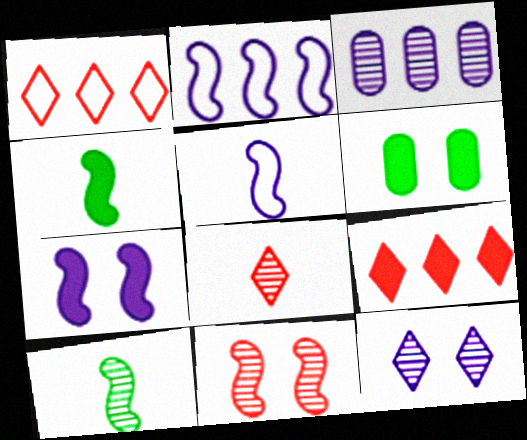[[2, 4, 11], 
[2, 6, 8]]